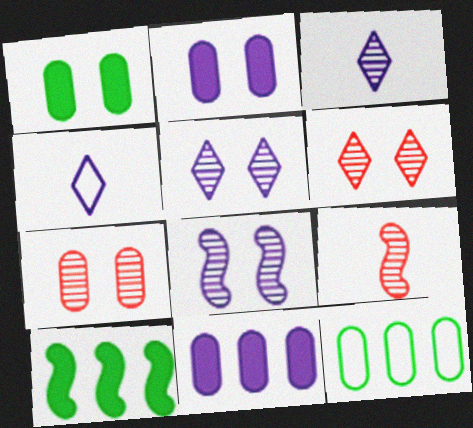[[4, 7, 10], 
[4, 8, 11]]